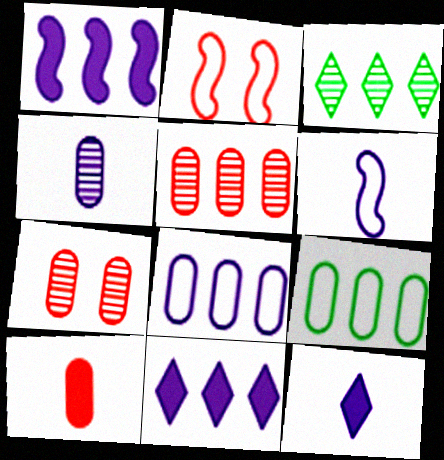[[4, 6, 12]]